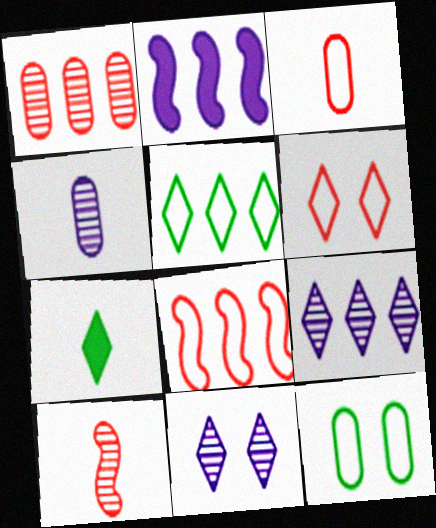[[1, 2, 5], 
[3, 6, 8], 
[6, 7, 9]]